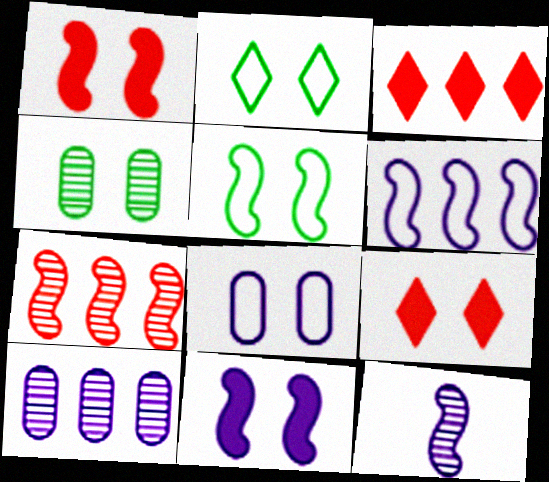[[6, 11, 12]]